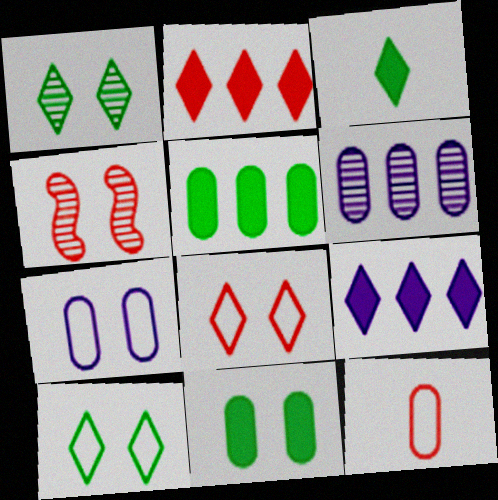[[2, 4, 12], 
[6, 11, 12]]